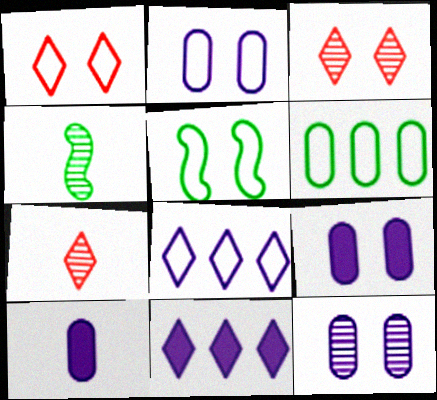[[1, 2, 5], 
[2, 9, 12], 
[3, 5, 9]]